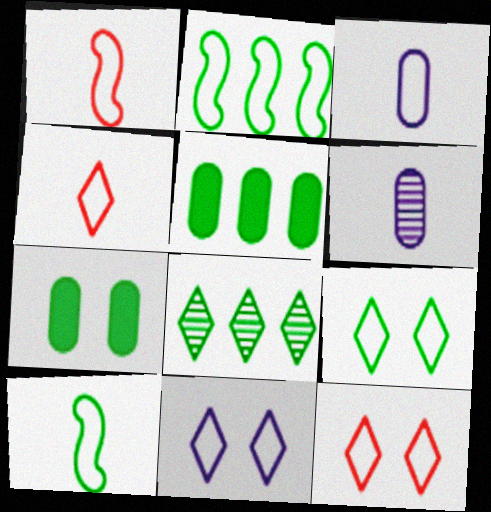[[2, 3, 12], 
[2, 5, 8], 
[3, 4, 10], 
[7, 8, 10], 
[9, 11, 12]]